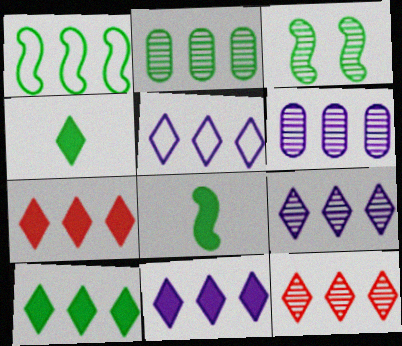[[1, 2, 10], 
[1, 3, 8], 
[1, 6, 7], 
[5, 9, 11], 
[5, 10, 12], 
[7, 10, 11]]